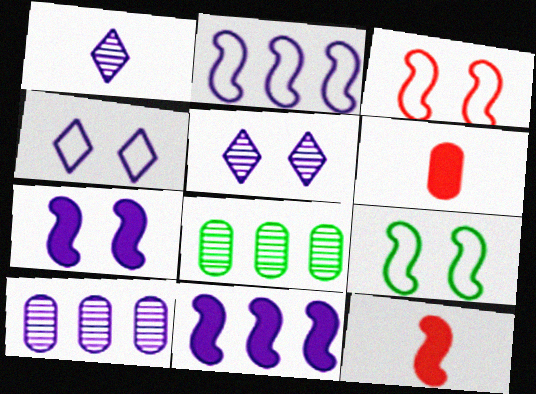[[4, 8, 12]]